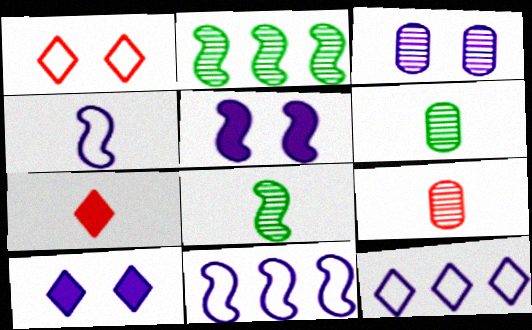[[4, 6, 7]]